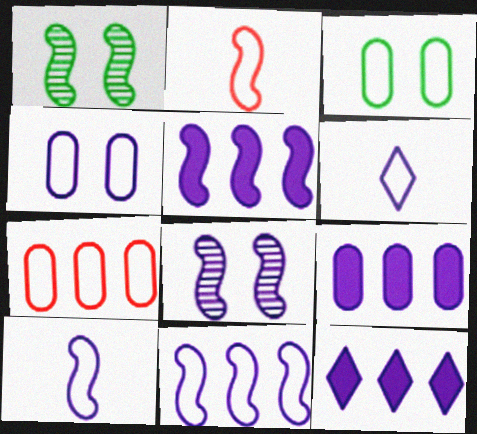[[1, 2, 5], 
[4, 6, 11], 
[5, 8, 10], 
[5, 9, 12], 
[6, 8, 9]]